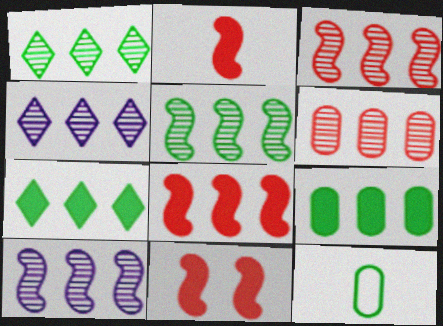[[1, 6, 10], 
[2, 8, 11], 
[3, 5, 10], 
[4, 5, 6], 
[4, 11, 12]]